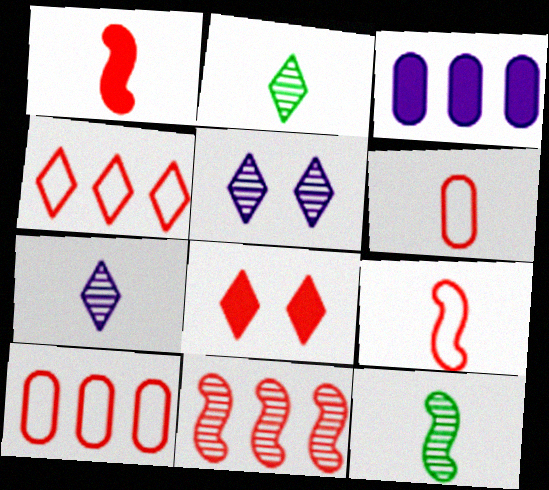[[6, 8, 11]]